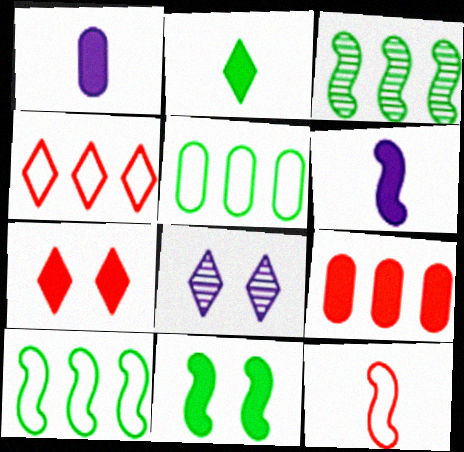[[2, 4, 8]]